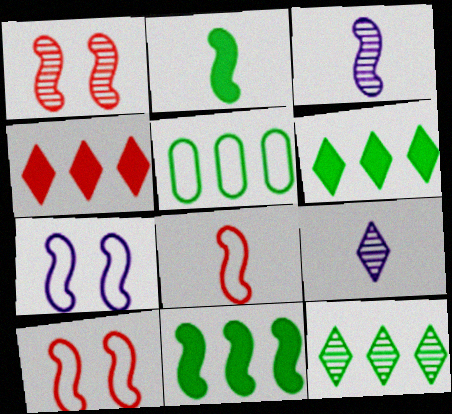[[2, 3, 8], 
[3, 10, 11], 
[5, 11, 12]]